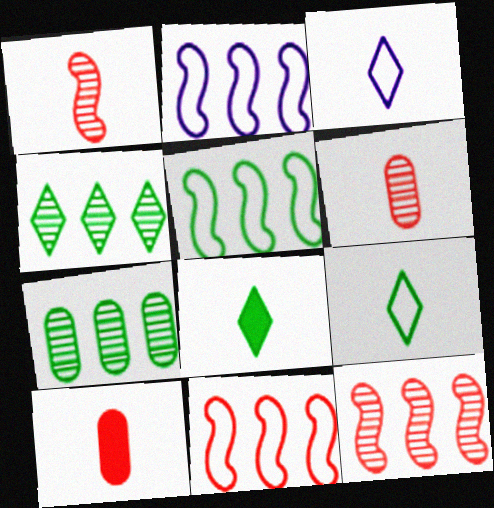[[2, 5, 11]]